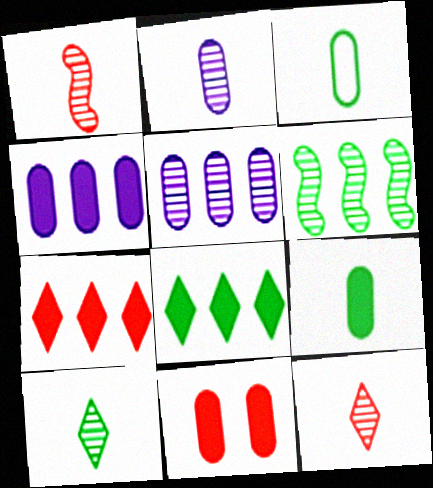[[1, 2, 10], 
[3, 5, 11], 
[4, 9, 11]]